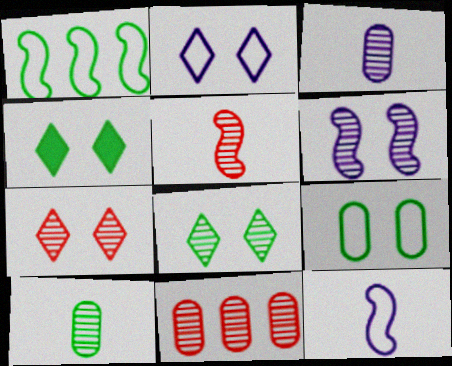[[1, 4, 10], 
[2, 4, 7], 
[4, 11, 12], 
[5, 7, 11]]